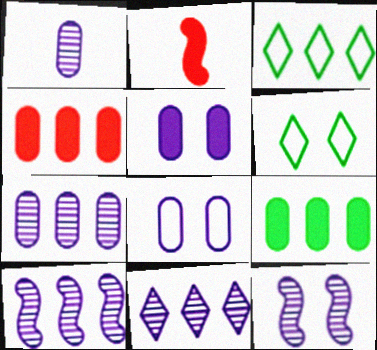[[1, 11, 12], 
[2, 6, 7], 
[3, 4, 10], 
[7, 10, 11]]